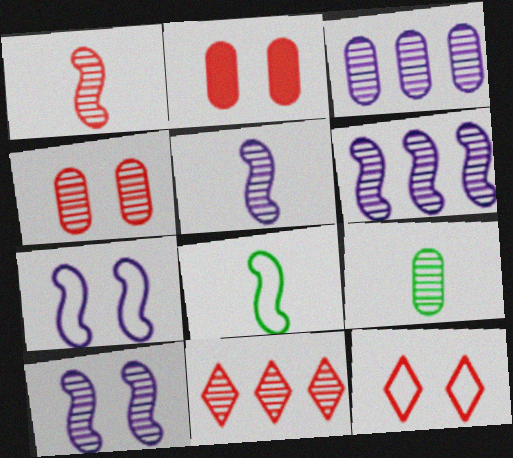[[1, 4, 11], 
[3, 4, 9], 
[5, 6, 10], 
[9, 10, 11]]